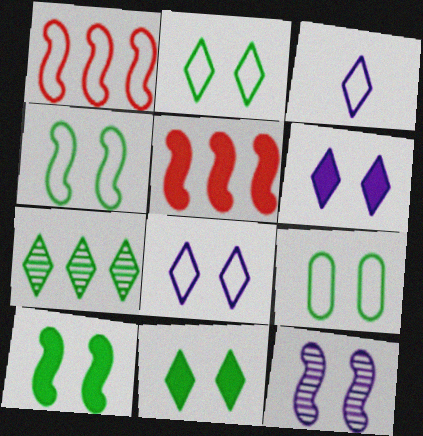[[1, 3, 9], 
[2, 4, 9]]